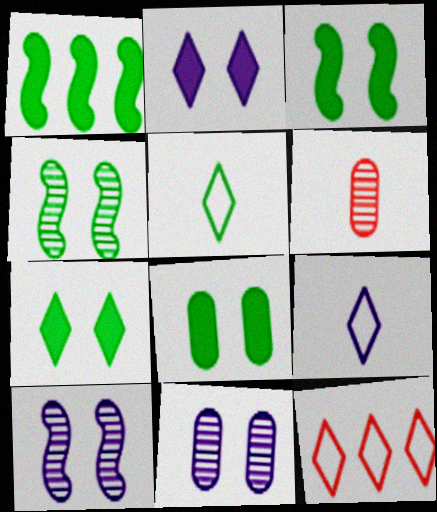[[3, 7, 8]]